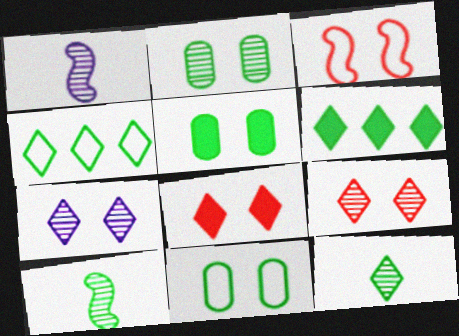[[2, 5, 11], 
[3, 5, 7], 
[4, 5, 10], 
[6, 10, 11]]